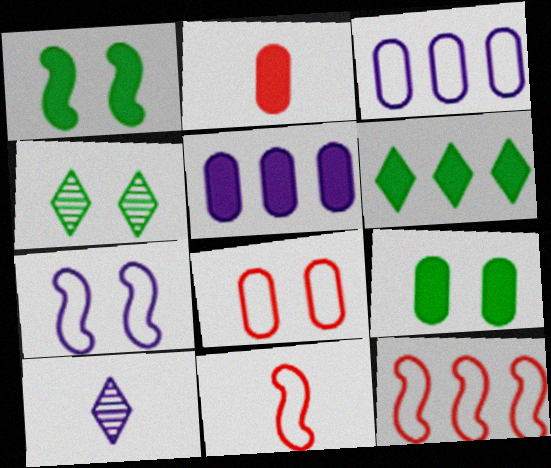[[2, 5, 9], 
[4, 5, 11], 
[5, 7, 10], 
[9, 10, 12]]